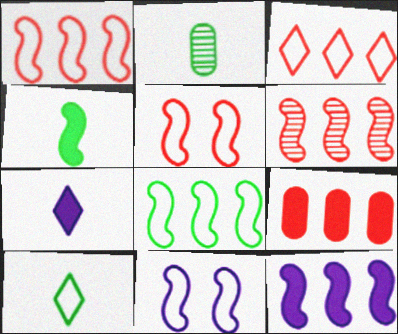[[2, 4, 10], 
[3, 6, 9], 
[4, 6, 11], 
[6, 8, 12]]